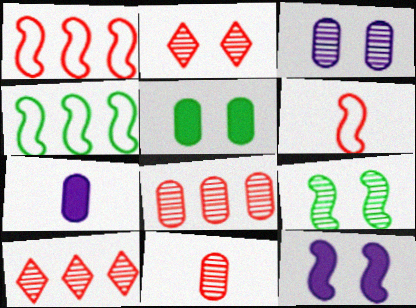[[2, 3, 9], 
[2, 4, 7]]